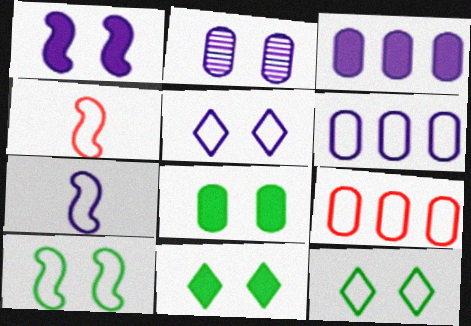[[1, 2, 5], 
[4, 6, 12], 
[5, 6, 7], 
[7, 9, 12]]